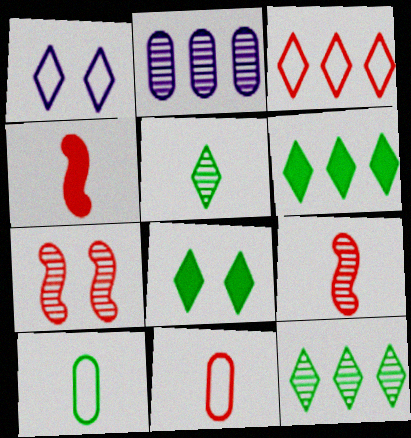[[2, 5, 7]]